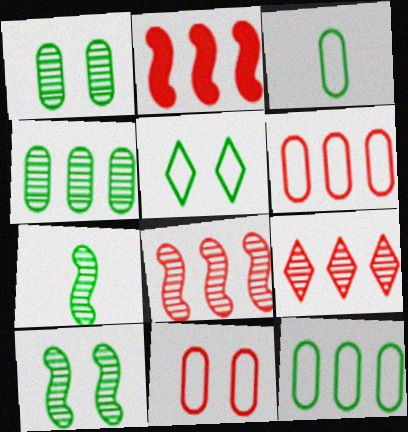[[2, 6, 9]]